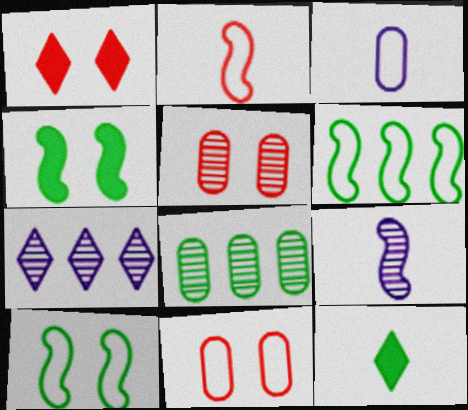[[8, 10, 12]]